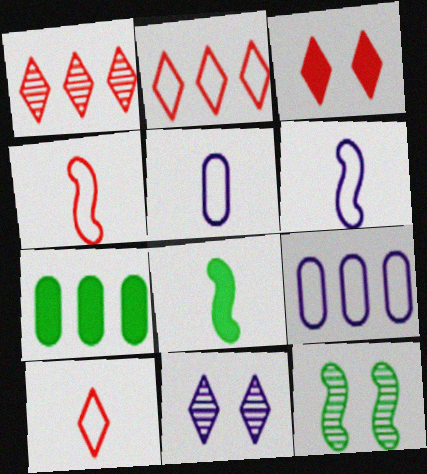[[1, 3, 10], 
[4, 7, 11]]